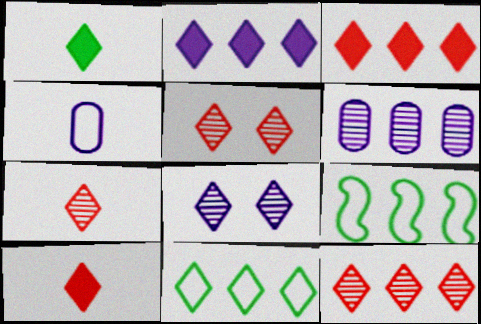[[2, 11, 12], 
[3, 6, 9], 
[5, 7, 12], 
[8, 10, 11]]